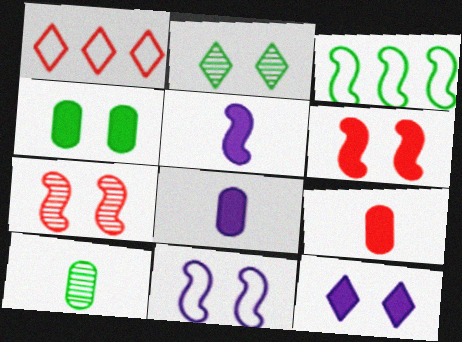[[1, 7, 9], 
[3, 5, 7], 
[4, 6, 12]]